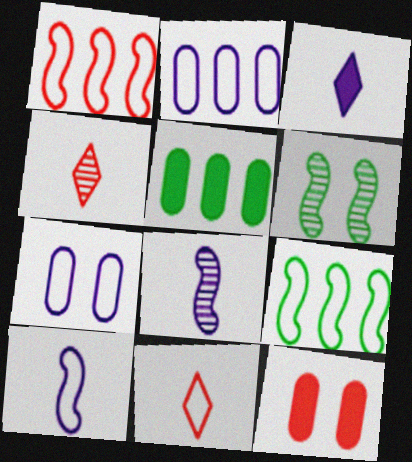[[1, 4, 12], 
[7, 9, 11]]